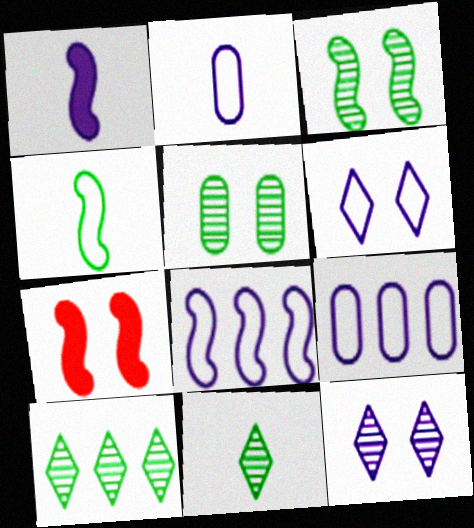[[1, 9, 12], 
[2, 6, 8], 
[2, 7, 10], 
[5, 6, 7], 
[7, 9, 11]]